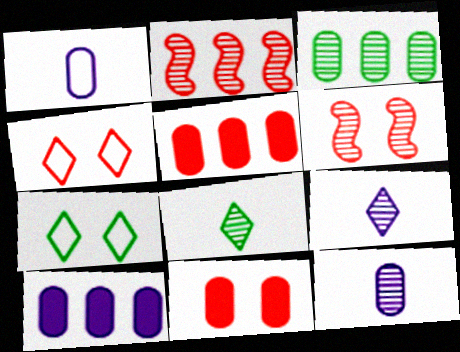[[1, 3, 11], 
[3, 6, 9], 
[4, 6, 11]]